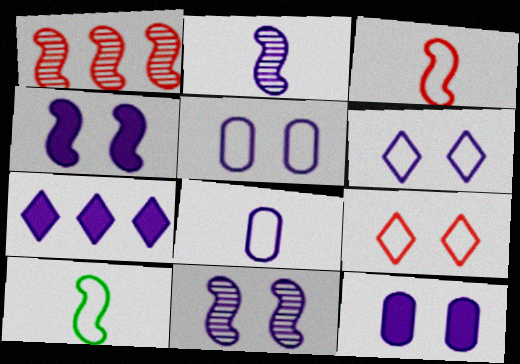[[1, 4, 10], 
[2, 5, 7], 
[6, 11, 12], 
[7, 8, 11]]